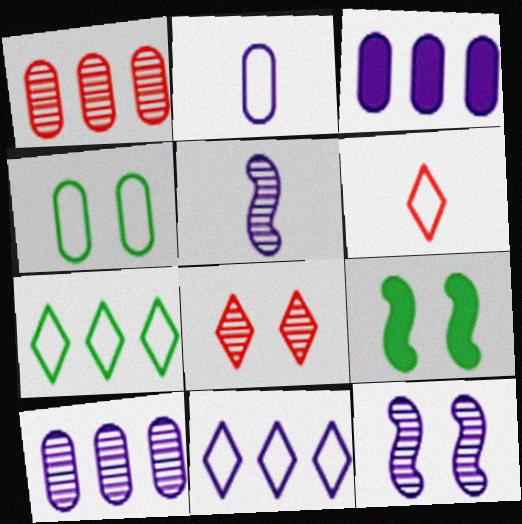[[6, 9, 10]]